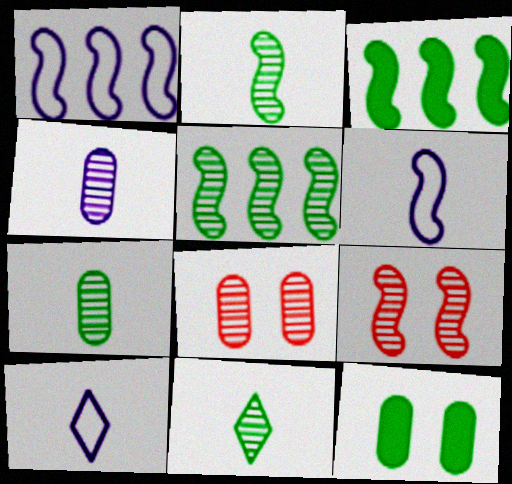[[2, 7, 11], 
[3, 6, 9], 
[3, 8, 10]]